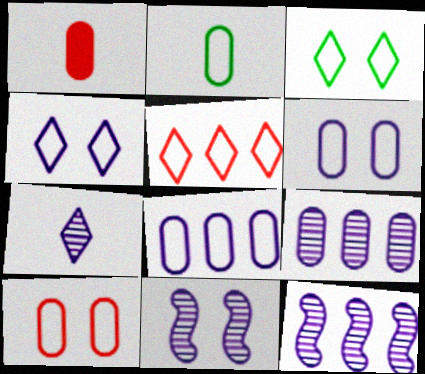[[1, 3, 12], 
[2, 8, 10], 
[7, 9, 11]]